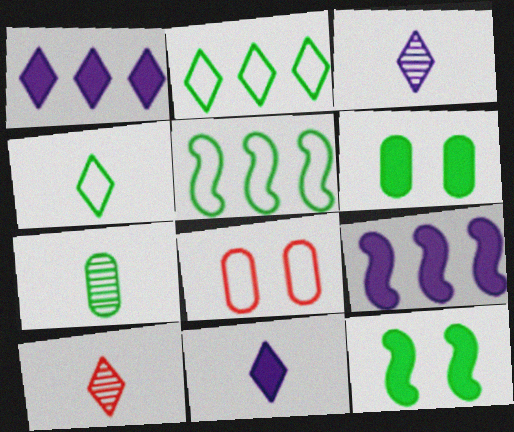[[2, 7, 12], 
[4, 10, 11]]